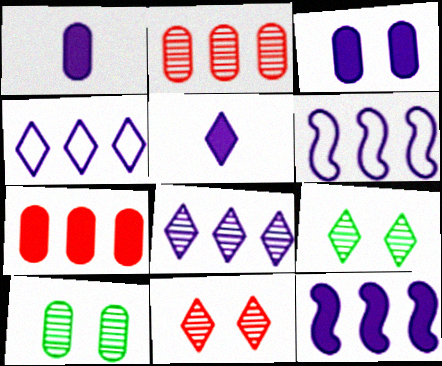[[3, 5, 12]]